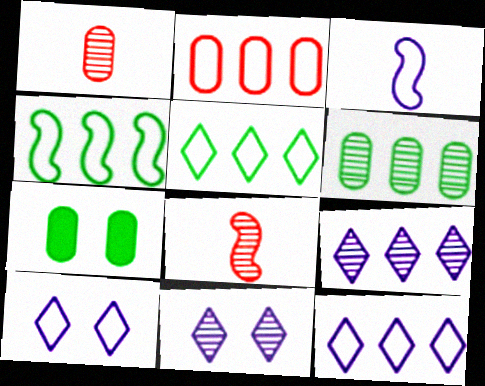[[2, 4, 12], 
[6, 8, 11], 
[7, 8, 12]]